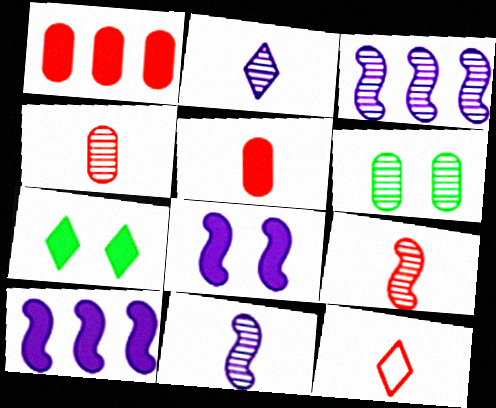[[5, 7, 10], 
[5, 9, 12], 
[6, 10, 12]]